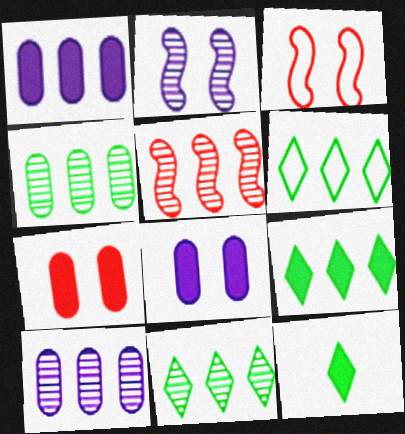[[1, 5, 6], 
[3, 10, 12], 
[5, 10, 11], 
[6, 9, 11]]